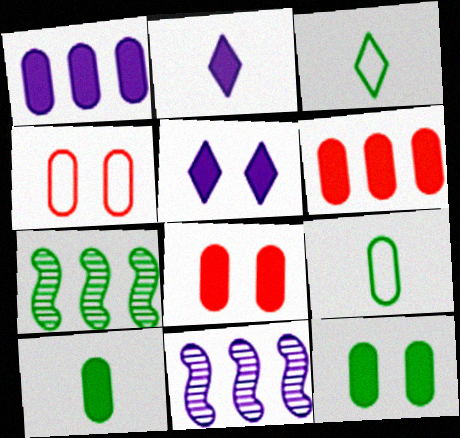[[1, 8, 10], 
[2, 4, 7], 
[3, 7, 12], 
[3, 8, 11]]